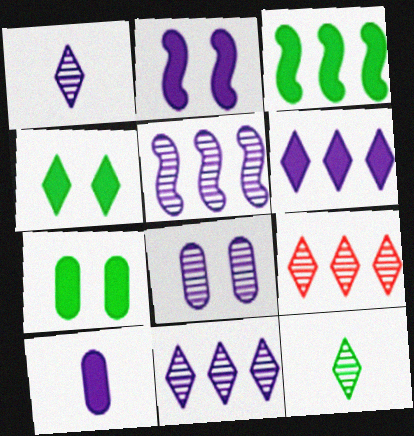[[1, 5, 8], 
[2, 6, 10]]